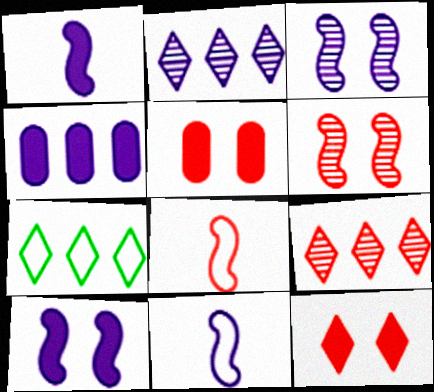[[5, 8, 9]]